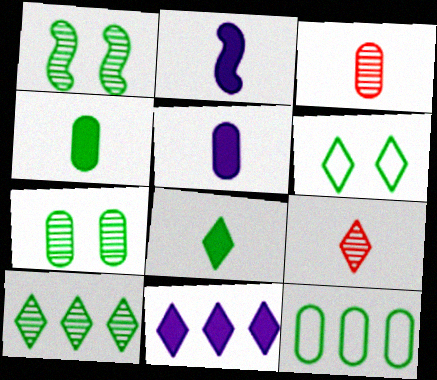[[1, 8, 12], 
[4, 7, 12], 
[6, 8, 10], 
[6, 9, 11]]